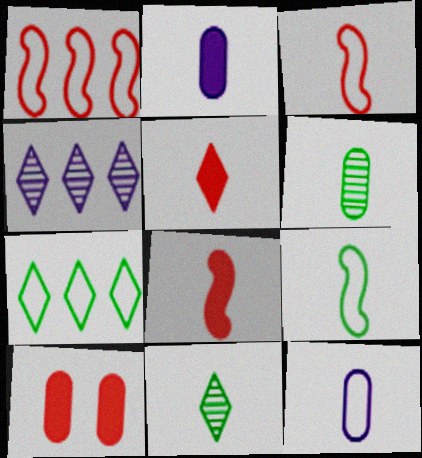[[2, 3, 11], 
[4, 9, 10], 
[8, 11, 12]]